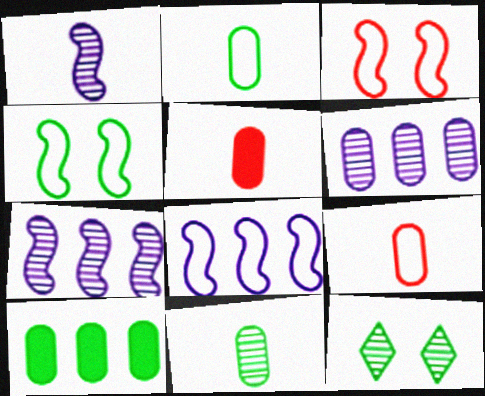[[5, 8, 12]]